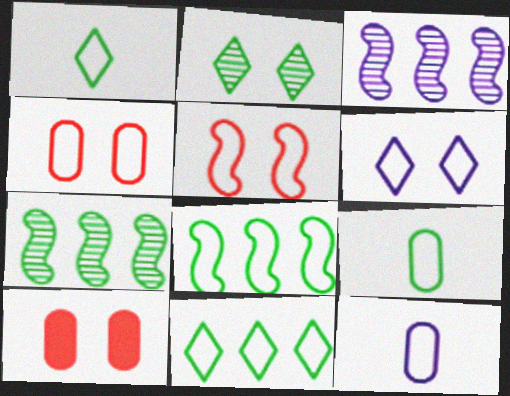[[1, 3, 10], 
[5, 11, 12]]